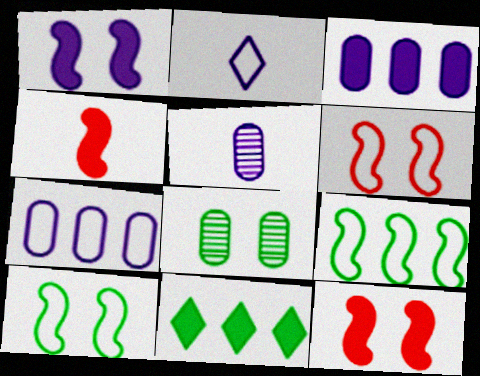[[5, 6, 11]]